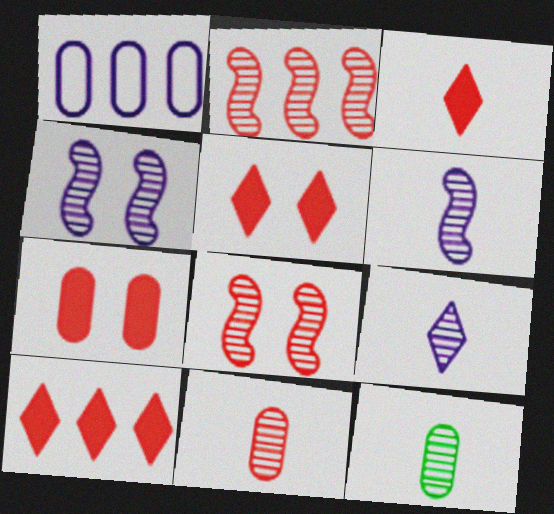[[1, 7, 12], 
[3, 5, 10]]